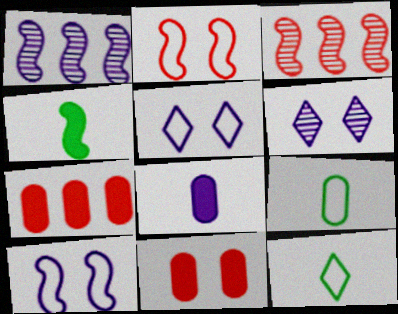[[1, 2, 4], 
[1, 5, 8], 
[1, 11, 12], 
[3, 4, 10]]